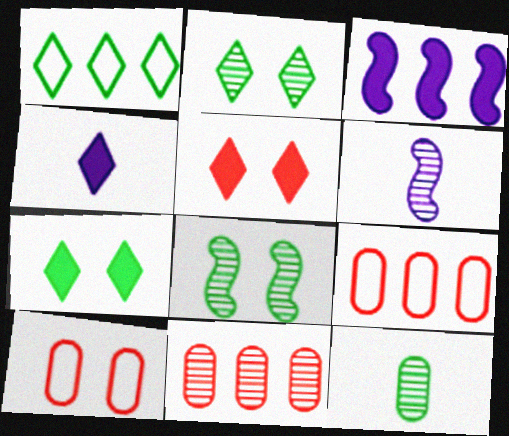[[1, 3, 11], 
[2, 6, 11], 
[4, 8, 9], 
[6, 7, 9]]